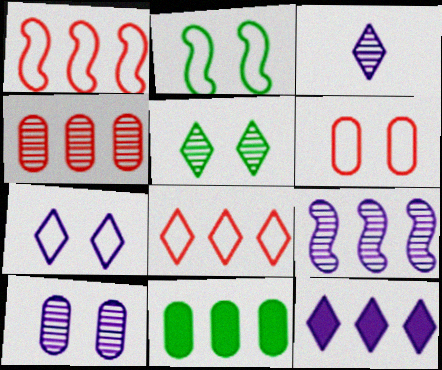[[2, 6, 7], 
[3, 7, 12], 
[3, 9, 10], 
[8, 9, 11]]